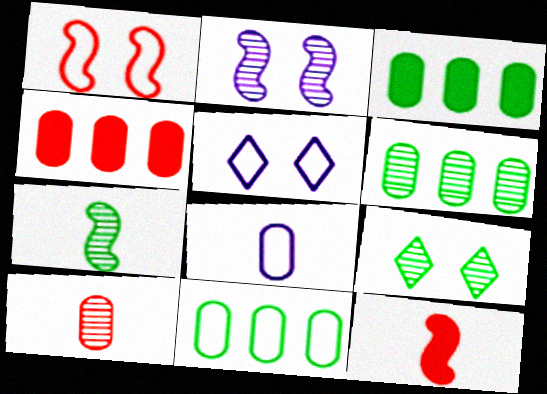[[3, 6, 11], 
[4, 5, 7], 
[5, 6, 12], 
[6, 7, 9]]